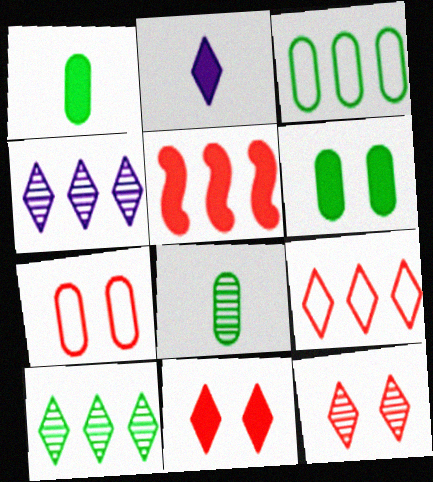[[2, 5, 6], 
[3, 4, 5], 
[3, 6, 8]]